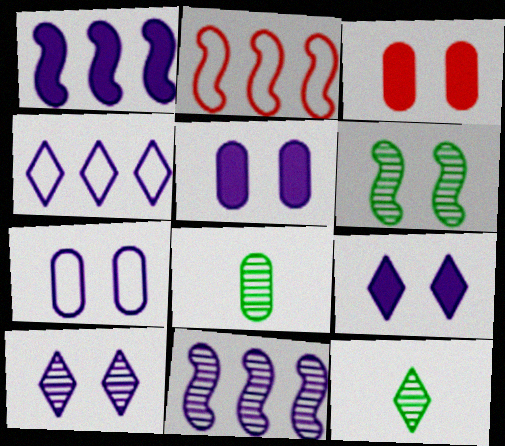[[2, 5, 12], 
[2, 8, 9]]